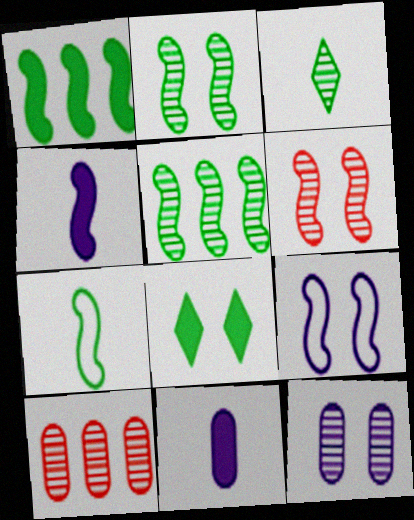[[1, 2, 7]]